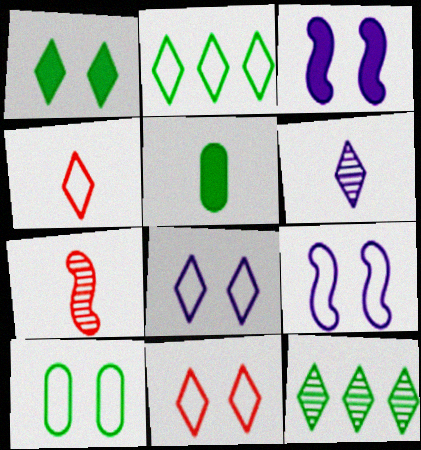[[2, 4, 8], 
[9, 10, 11]]